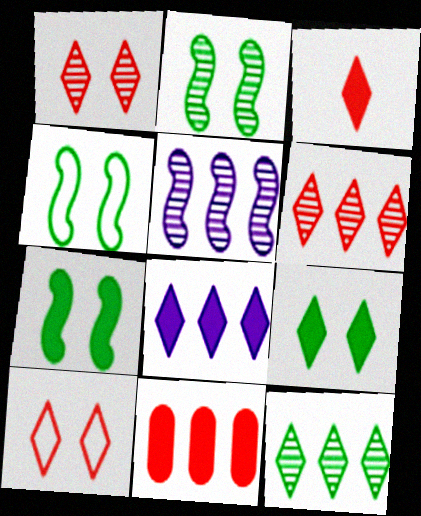[[2, 4, 7], 
[3, 6, 10], 
[3, 8, 9]]